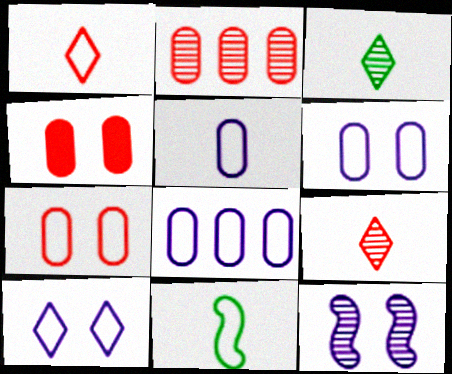[[1, 5, 11], 
[2, 3, 12], 
[5, 6, 8]]